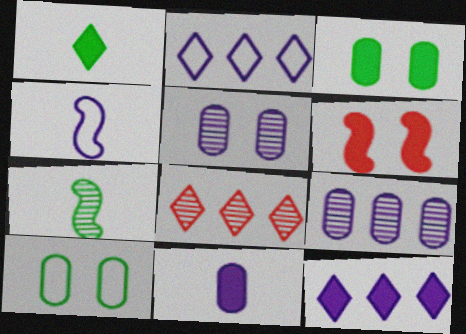[[3, 4, 8], 
[4, 5, 12], 
[5, 7, 8]]